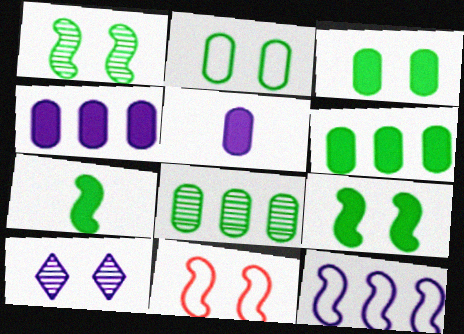[[3, 10, 11], 
[5, 10, 12]]